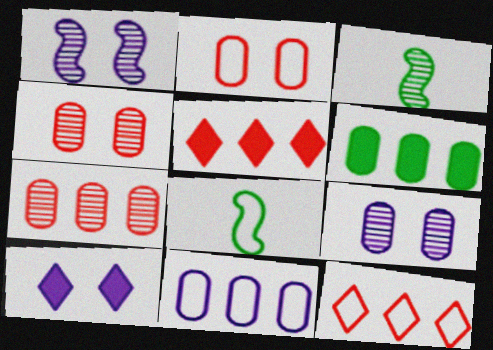[[5, 8, 9], 
[6, 7, 11], 
[7, 8, 10]]